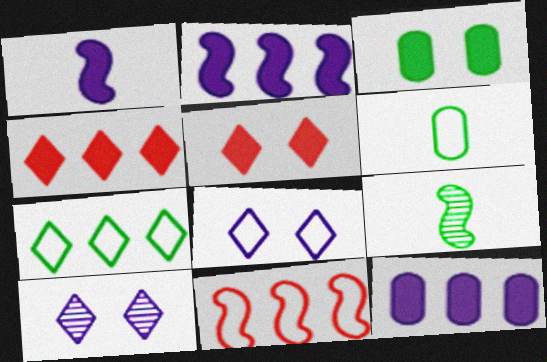[[1, 3, 4], 
[3, 7, 9], 
[6, 8, 11]]